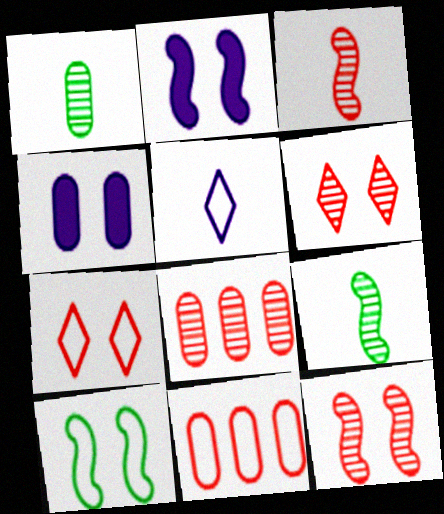[[1, 4, 11], 
[2, 10, 12], 
[3, 6, 8], 
[4, 6, 10], 
[5, 10, 11]]